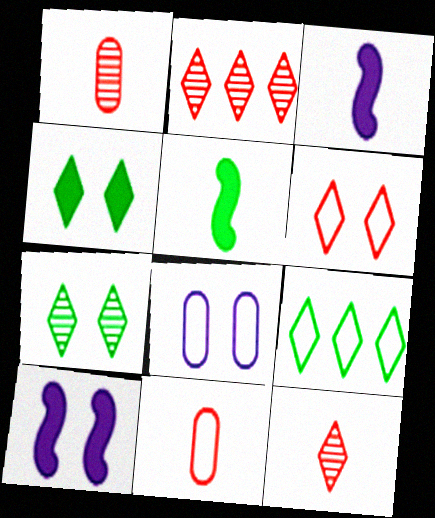[[1, 9, 10], 
[2, 5, 8]]